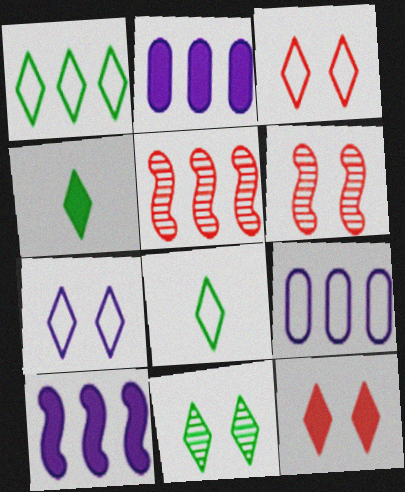[[1, 2, 5], 
[1, 4, 11], 
[2, 6, 8], 
[4, 6, 9], 
[7, 11, 12]]